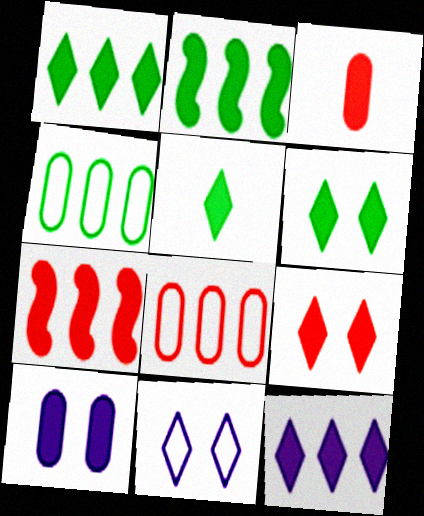[[1, 5, 6], 
[3, 7, 9], 
[5, 7, 10], 
[5, 9, 12]]